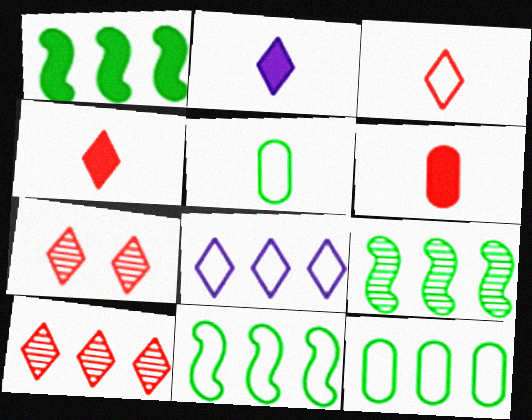[[1, 9, 11]]